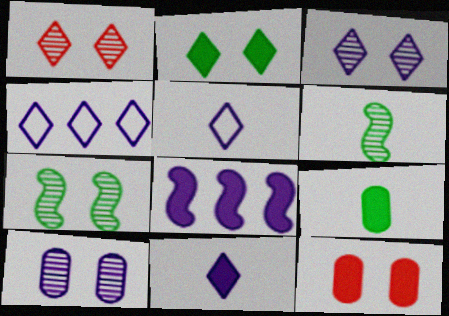[[1, 7, 10], 
[3, 4, 11], 
[4, 6, 12], 
[5, 8, 10]]